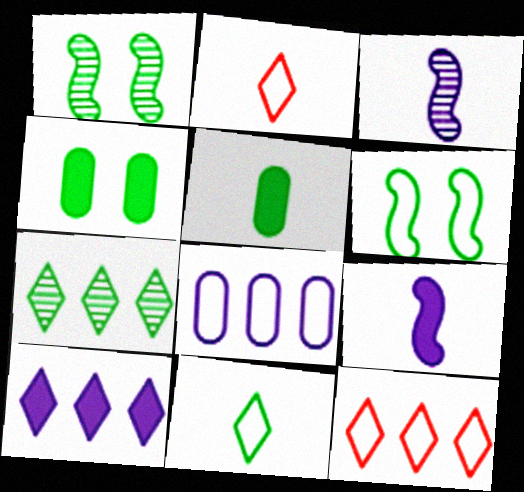[[2, 3, 5], 
[2, 6, 8], 
[3, 4, 12], 
[5, 6, 7], 
[7, 10, 12]]